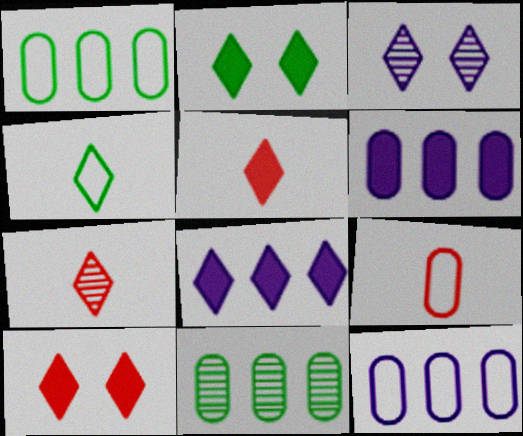[[2, 5, 8]]